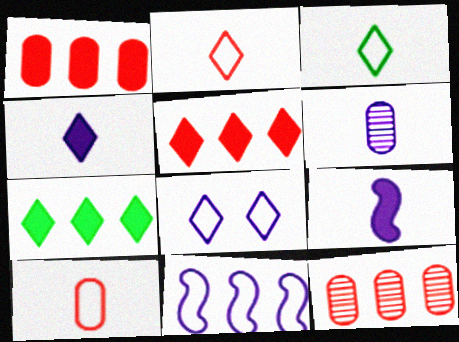[[7, 11, 12]]